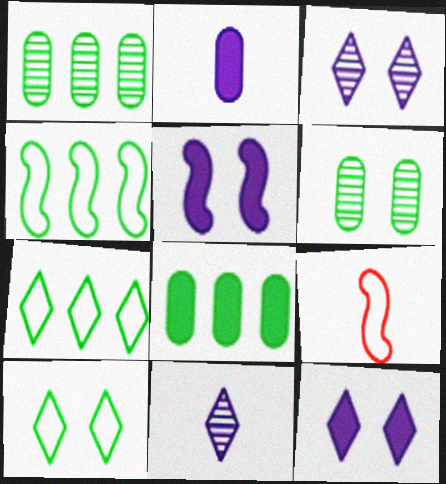[[1, 9, 12], 
[3, 8, 9]]